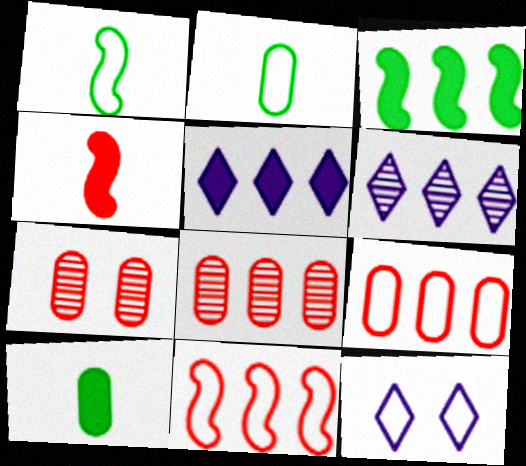[[1, 5, 7], 
[1, 9, 12], 
[2, 11, 12], 
[3, 6, 9]]